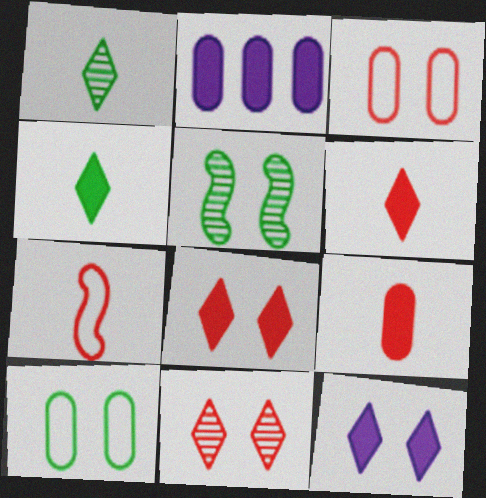[[3, 5, 12]]